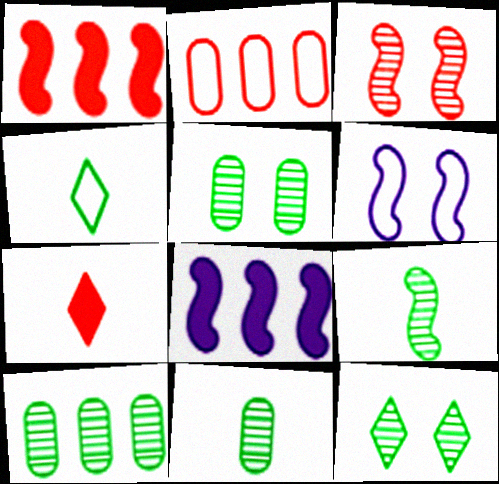[[1, 6, 9], 
[2, 3, 7], 
[2, 4, 6], 
[5, 10, 11], 
[6, 7, 10], 
[9, 10, 12]]